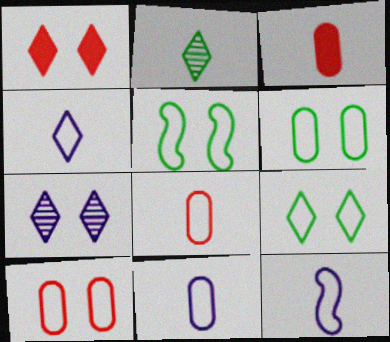[[1, 7, 9], 
[2, 3, 12], 
[4, 11, 12], 
[5, 6, 9]]